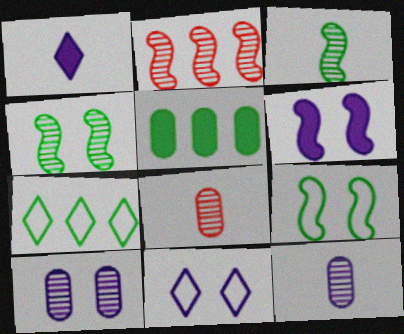[[6, 7, 8], 
[6, 10, 11]]